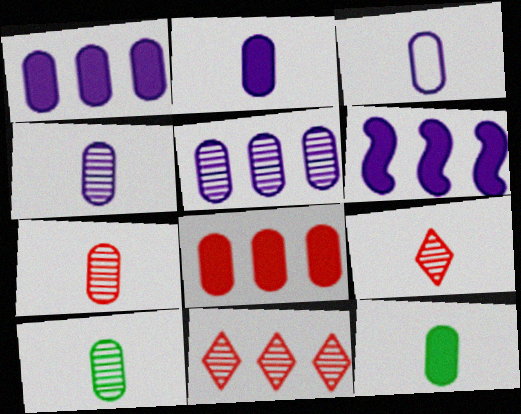[[2, 3, 4], 
[3, 7, 12], 
[4, 7, 10]]